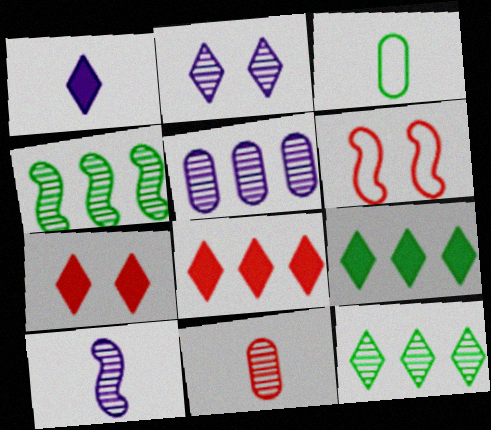[[1, 7, 9], 
[2, 4, 11], 
[2, 5, 10], 
[6, 8, 11]]